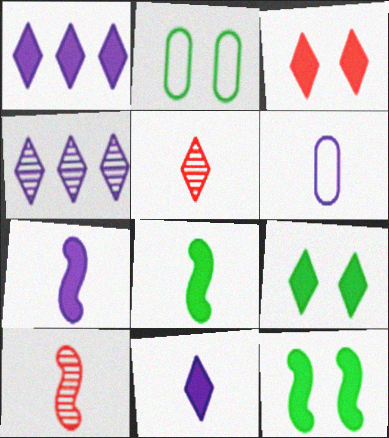[[1, 2, 10], 
[5, 6, 8]]